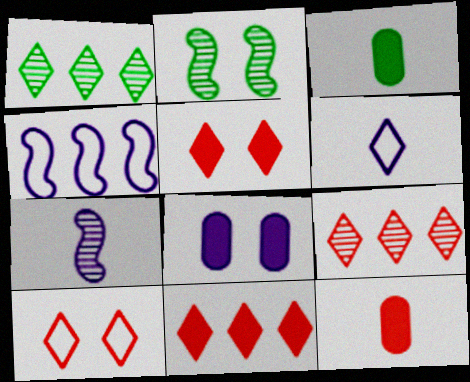[[1, 5, 6], 
[2, 8, 10]]